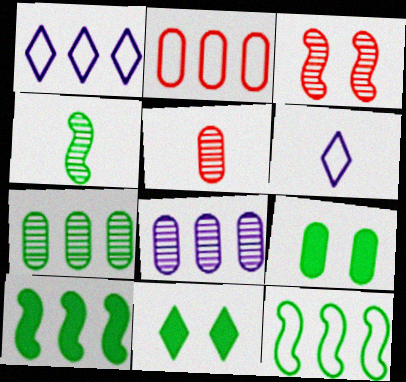[[1, 2, 12]]